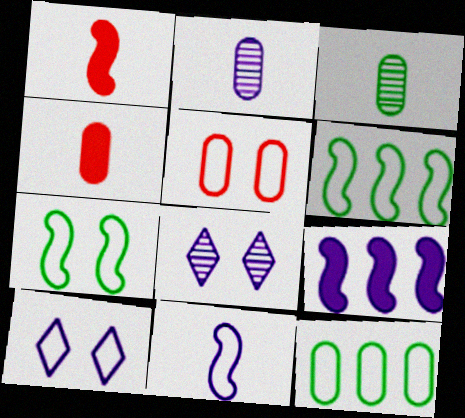[[1, 8, 12], 
[2, 9, 10], 
[4, 6, 8], 
[5, 7, 10]]